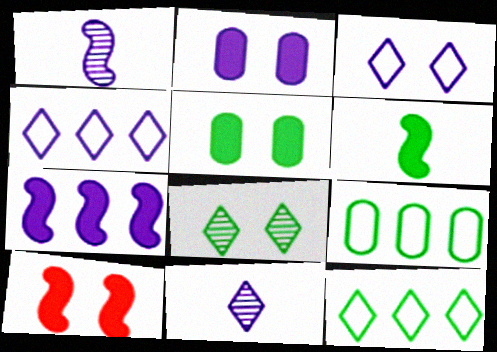[[1, 2, 4], 
[6, 7, 10], 
[6, 8, 9], 
[9, 10, 11]]